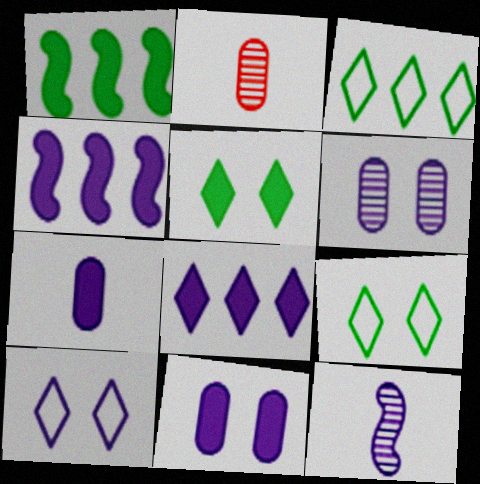[[1, 2, 10], 
[2, 4, 9]]